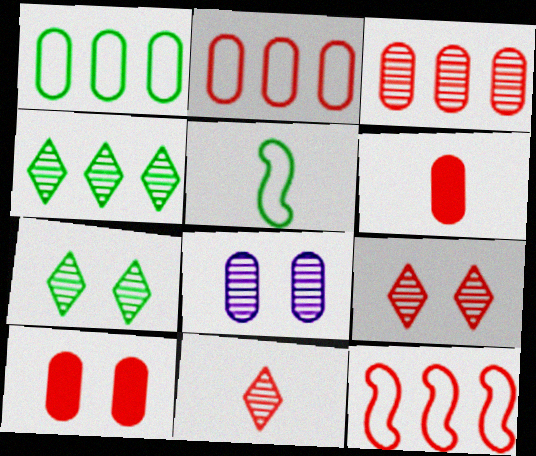[[1, 6, 8], 
[6, 9, 12], 
[10, 11, 12]]